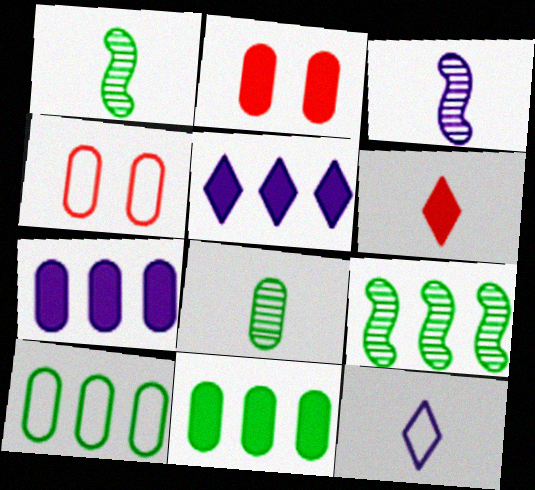[[1, 4, 5], 
[2, 9, 12], 
[4, 7, 8]]